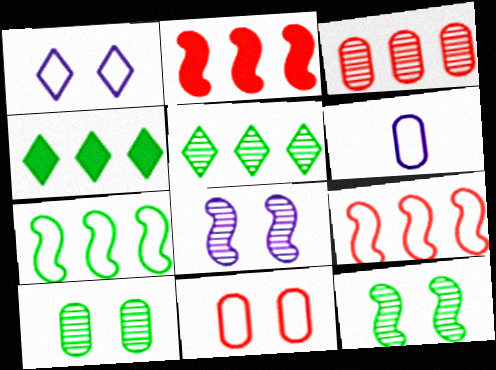[]